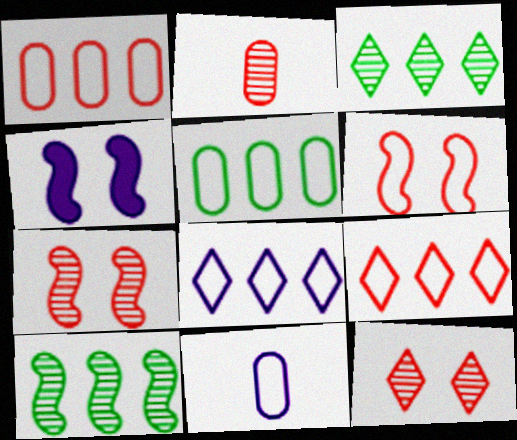[]